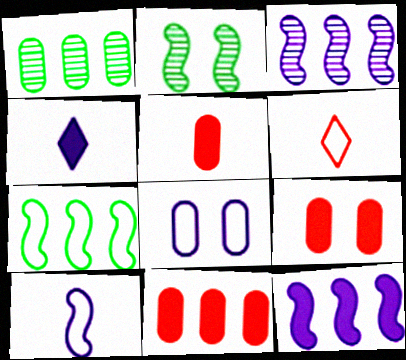[[1, 5, 8], 
[3, 4, 8], 
[5, 9, 11], 
[6, 7, 8]]